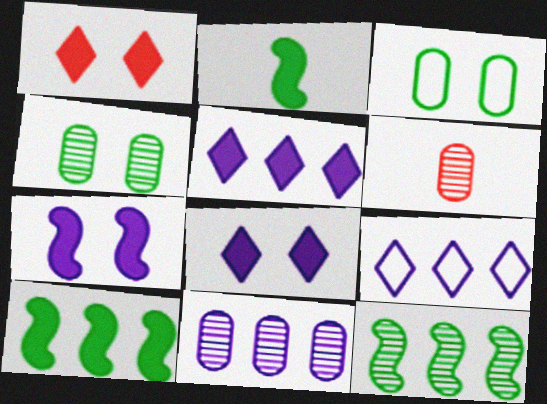[[4, 6, 11]]